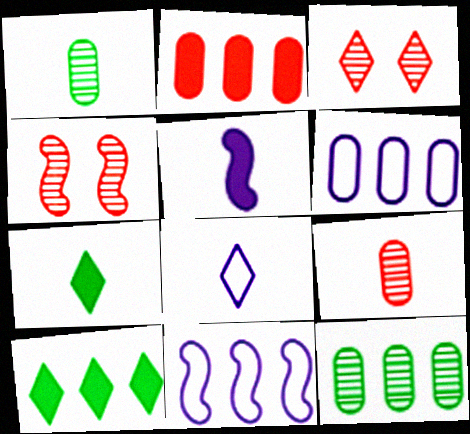[[2, 6, 12], 
[3, 8, 10], 
[4, 6, 7]]